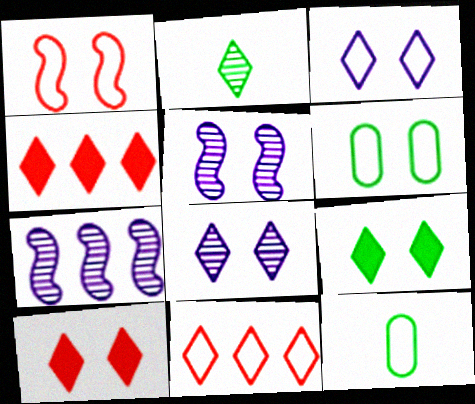[[1, 3, 6], 
[2, 3, 4], 
[4, 5, 12], 
[5, 6, 10], 
[7, 10, 12]]